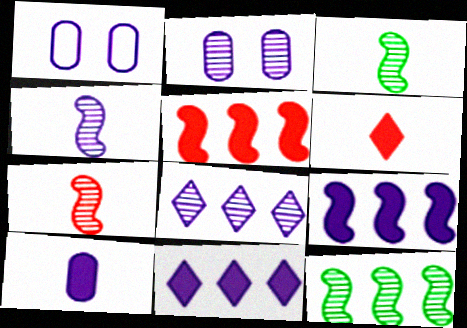[[1, 4, 11], 
[1, 6, 12], 
[2, 4, 8], 
[3, 4, 7]]